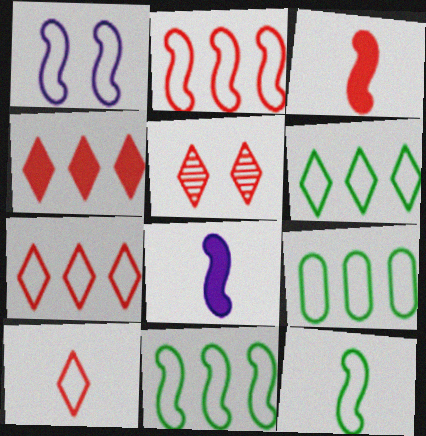[[1, 2, 12], 
[1, 9, 10], 
[4, 5, 10], 
[5, 8, 9], 
[6, 9, 11]]